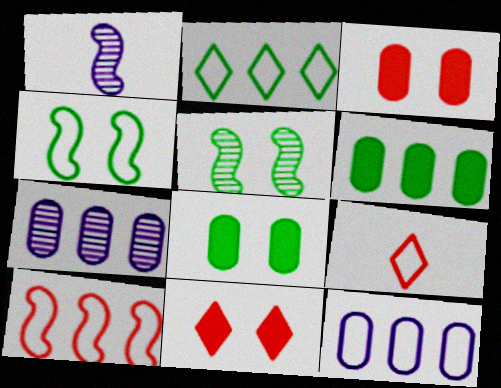[[1, 2, 3], 
[2, 10, 12], 
[4, 9, 12]]